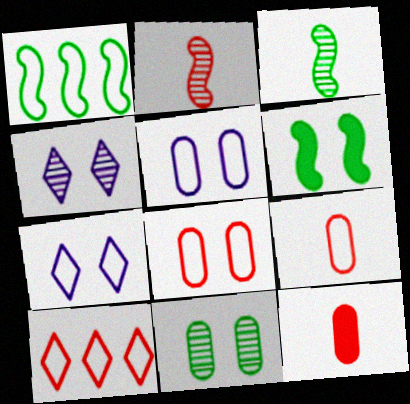[[1, 3, 6], 
[1, 4, 12], 
[1, 7, 9], 
[4, 6, 8]]